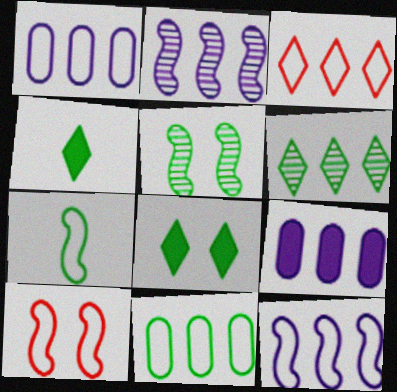[[3, 11, 12], 
[4, 5, 11], 
[7, 10, 12]]